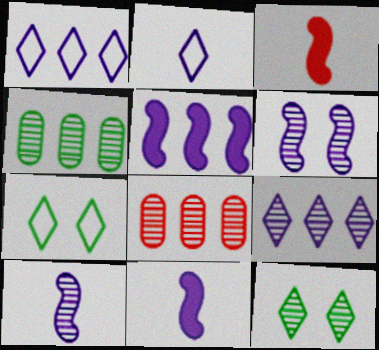[[7, 8, 11], 
[8, 10, 12]]